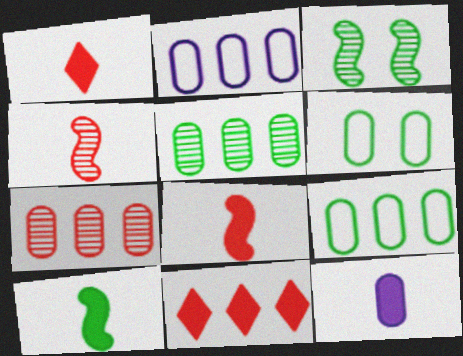[[1, 2, 3], 
[1, 10, 12], 
[6, 7, 12]]